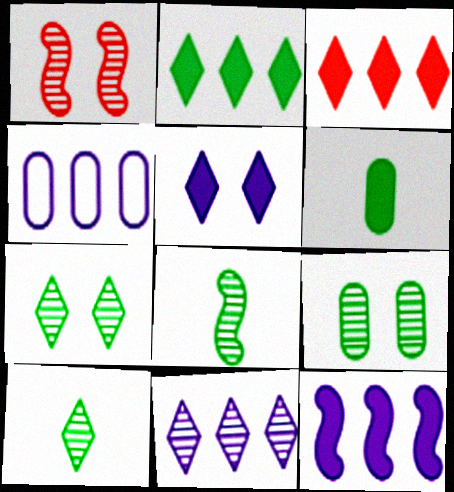[[4, 11, 12]]